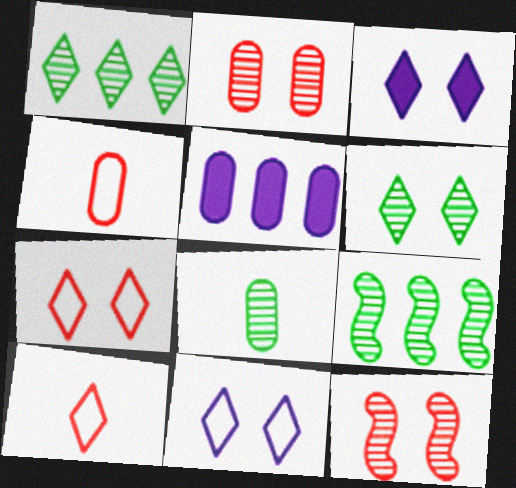[[1, 3, 10], 
[3, 4, 9], 
[3, 6, 7], 
[6, 8, 9]]